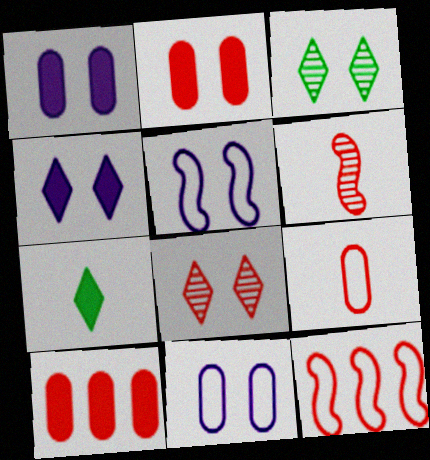[[2, 3, 5]]